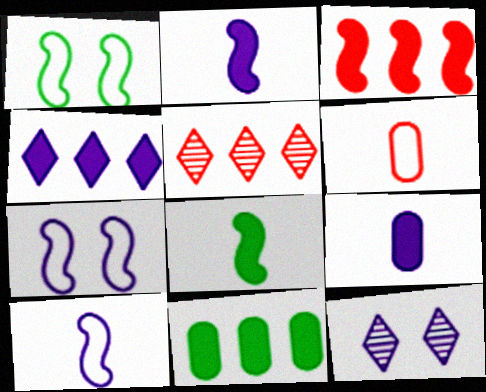[[1, 5, 9], 
[3, 4, 11]]